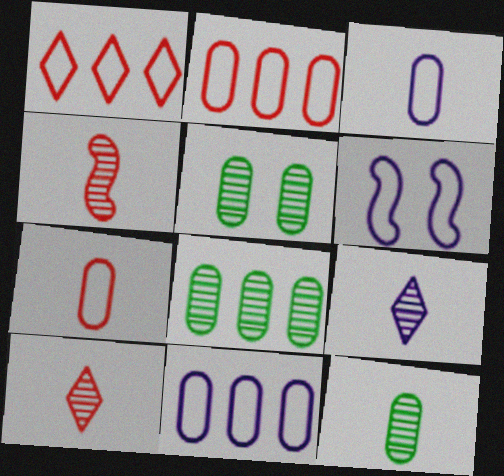[[4, 9, 12], 
[5, 8, 12]]